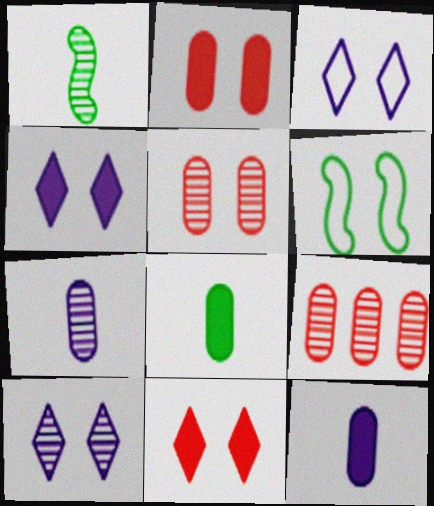[[1, 9, 10], 
[2, 6, 10], 
[3, 4, 10], 
[4, 5, 6]]